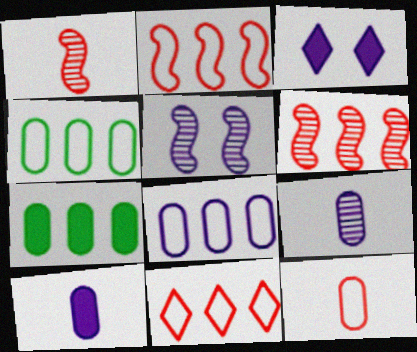[[1, 3, 4]]